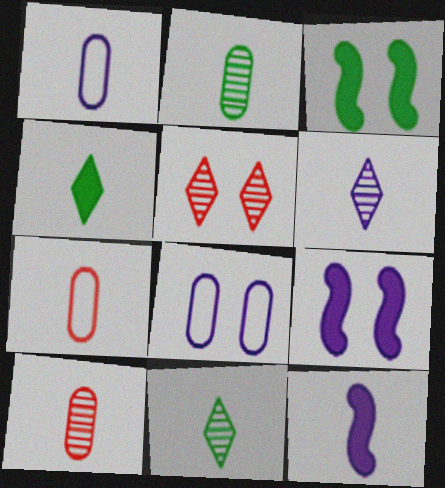[[1, 6, 12], 
[3, 5, 8], 
[7, 11, 12]]